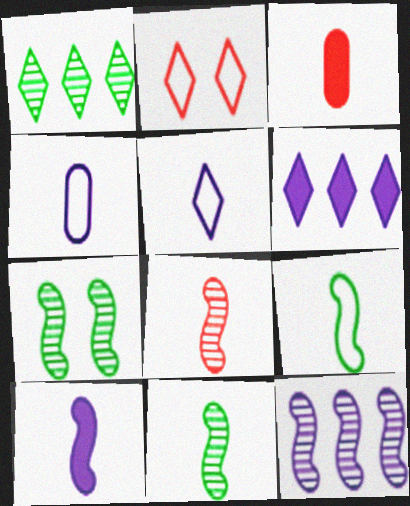[[3, 5, 11], 
[7, 8, 12], 
[8, 9, 10]]